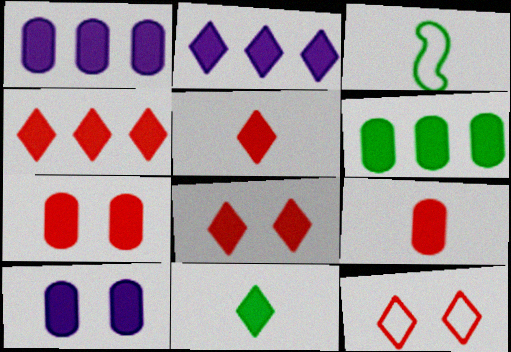[[2, 8, 11], 
[4, 5, 8], 
[6, 9, 10]]